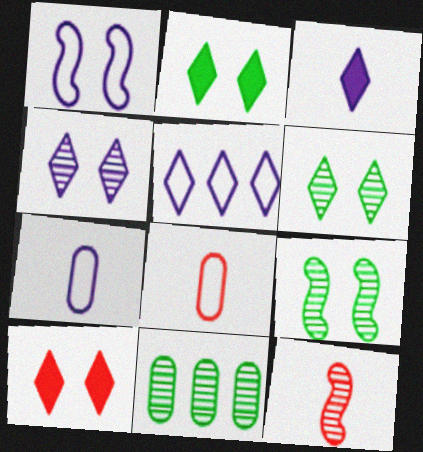[[1, 5, 7], 
[3, 4, 5], 
[4, 11, 12]]